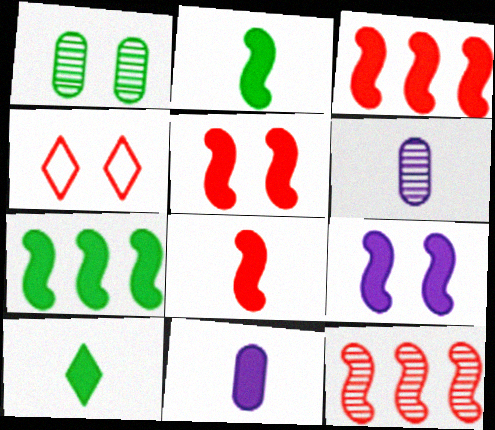[[1, 4, 9], 
[2, 3, 9], 
[3, 5, 8], 
[4, 6, 7], 
[7, 8, 9], 
[8, 10, 11]]